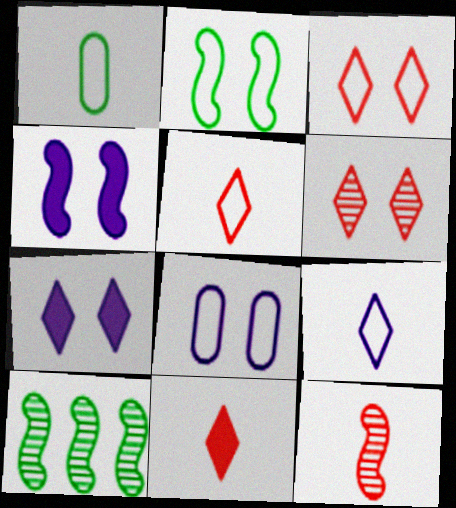[[2, 3, 8], 
[8, 10, 11]]